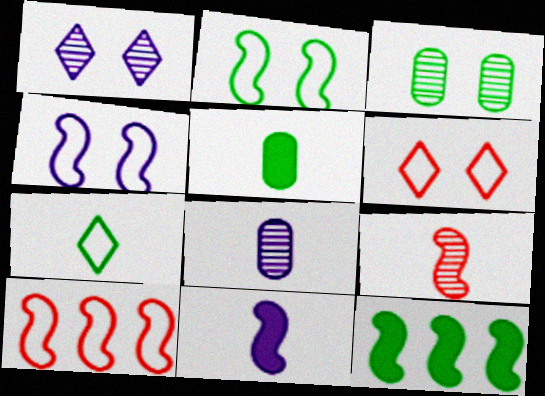[[1, 5, 10], 
[3, 7, 12], 
[4, 9, 12], 
[6, 8, 12]]